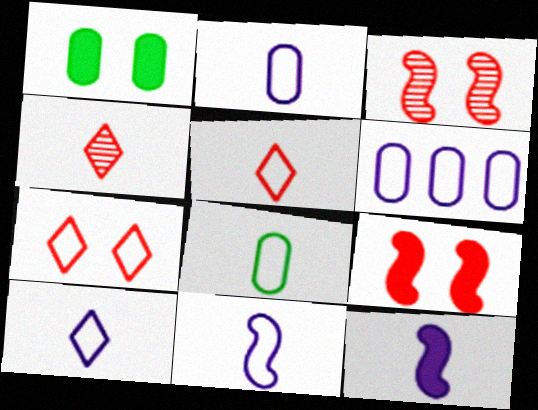[[2, 10, 11], 
[4, 8, 12], 
[5, 8, 11]]